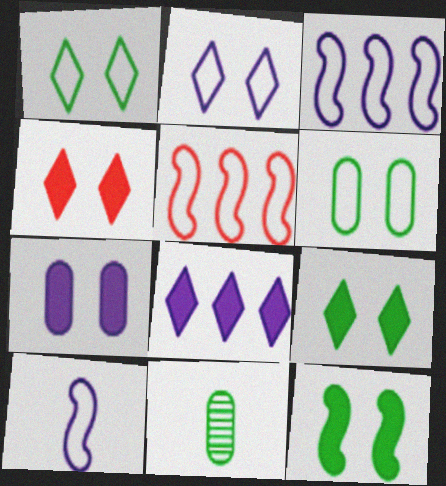[[3, 4, 11], 
[4, 7, 12]]